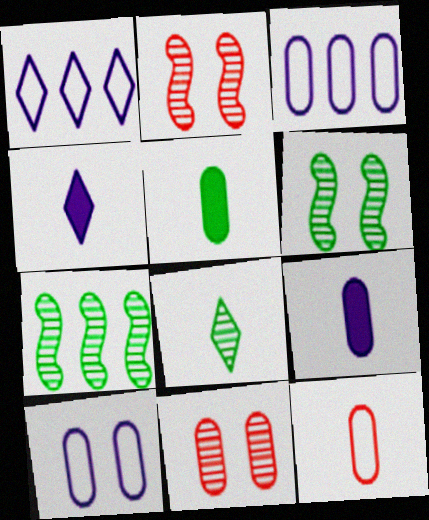[[1, 2, 5], 
[3, 5, 11]]